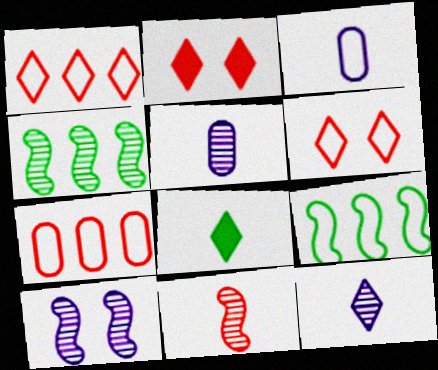[[2, 3, 4], 
[2, 5, 9], 
[2, 7, 11], 
[3, 6, 9], 
[3, 8, 11], 
[4, 10, 11], 
[7, 8, 10]]